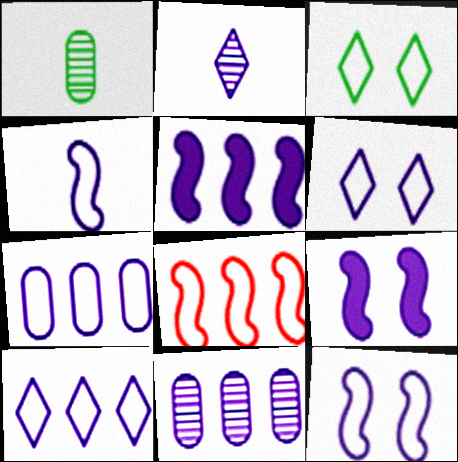[[2, 7, 9], 
[4, 6, 7], 
[5, 10, 11]]